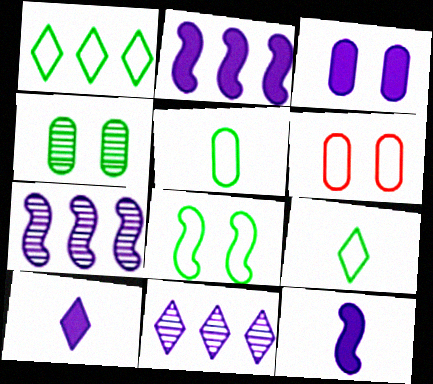[[1, 5, 8], 
[2, 3, 10], 
[3, 4, 6]]